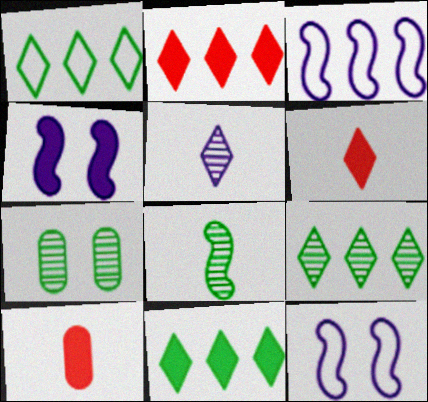[[1, 9, 11], 
[3, 6, 7], 
[4, 10, 11], 
[7, 8, 9], 
[9, 10, 12]]